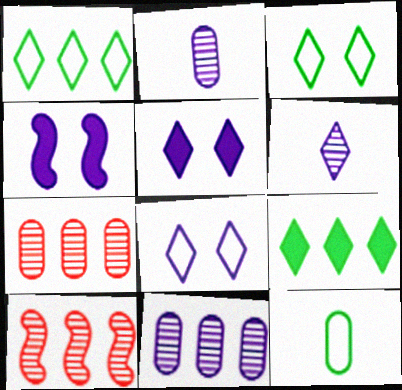[[5, 10, 12]]